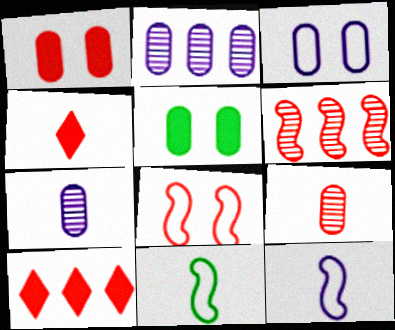[[4, 7, 11], 
[8, 9, 10]]